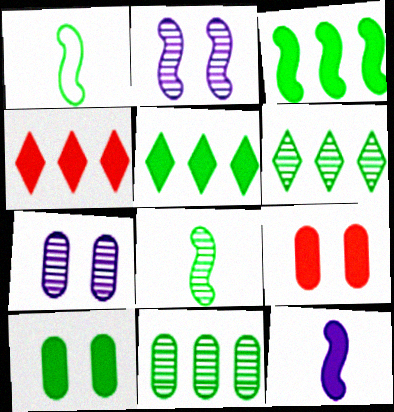[[1, 4, 7], 
[1, 6, 10], 
[4, 10, 12], 
[5, 9, 12]]